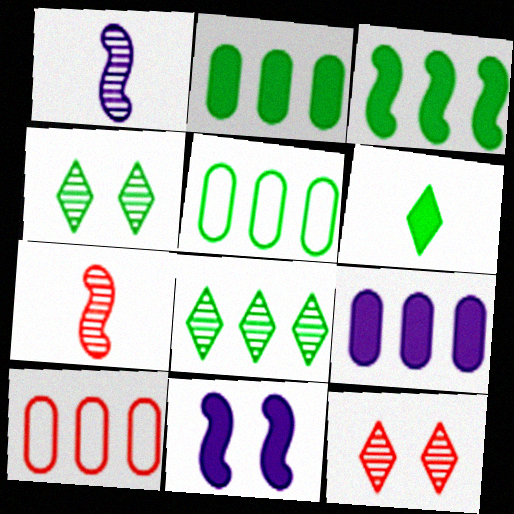[[3, 5, 8]]